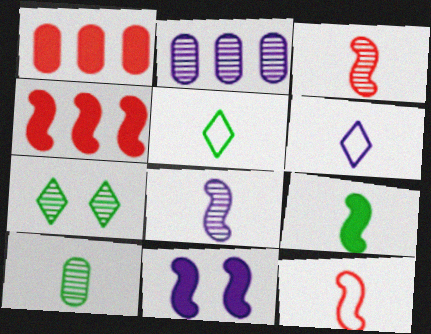[[2, 3, 7], 
[2, 6, 11], 
[4, 9, 11], 
[5, 9, 10], 
[8, 9, 12]]